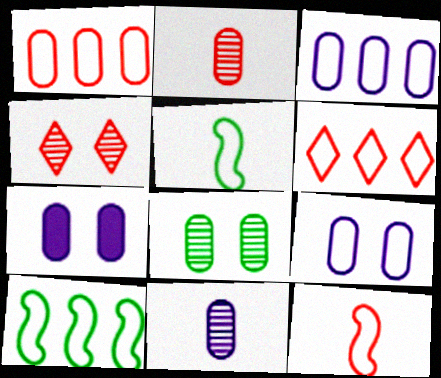[[3, 6, 10], 
[3, 7, 11], 
[5, 6, 9]]